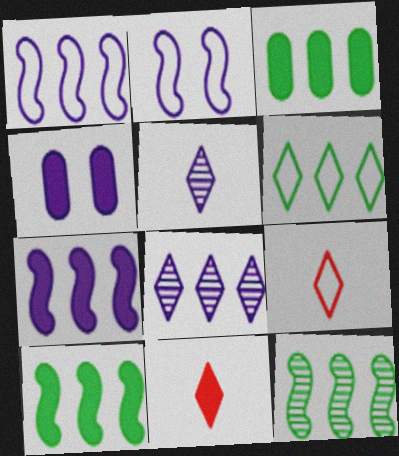[[1, 4, 5], 
[3, 6, 12], 
[4, 9, 12], 
[4, 10, 11]]